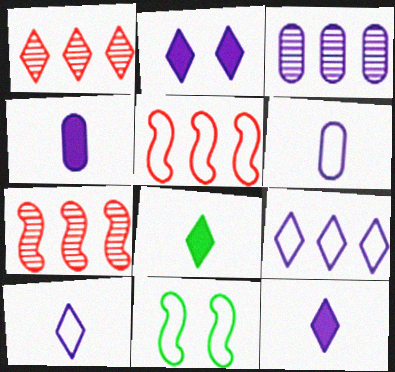[[1, 4, 11]]